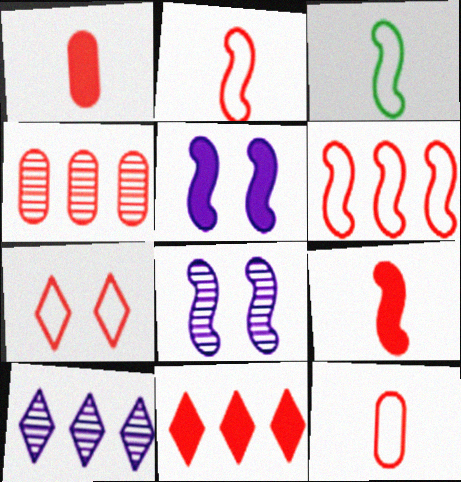[[4, 6, 11], 
[4, 7, 9], 
[6, 7, 12]]